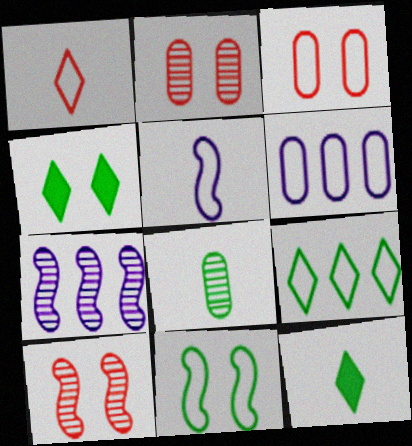[[1, 6, 11], 
[3, 5, 9], 
[3, 7, 12], 
[6, 10, 12]]